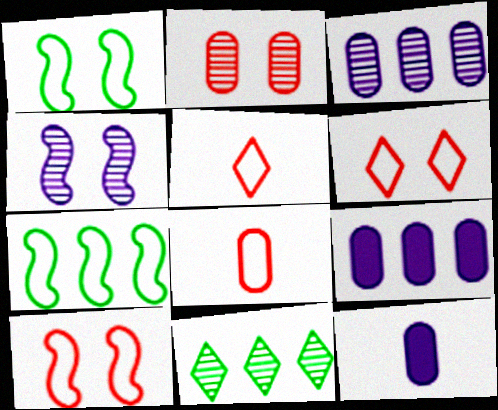[[10, 11, 12]]